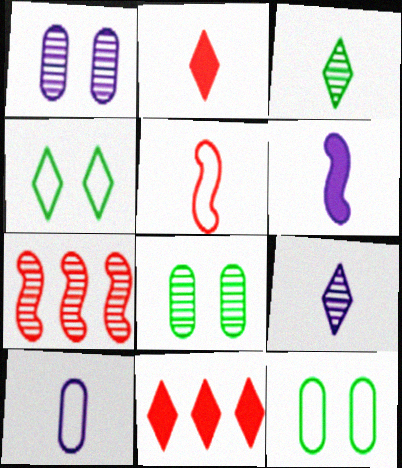[[1, 3, 7], 
[4, 9, 11], 
[6, 9, 10], 
[7, 8, 9]]